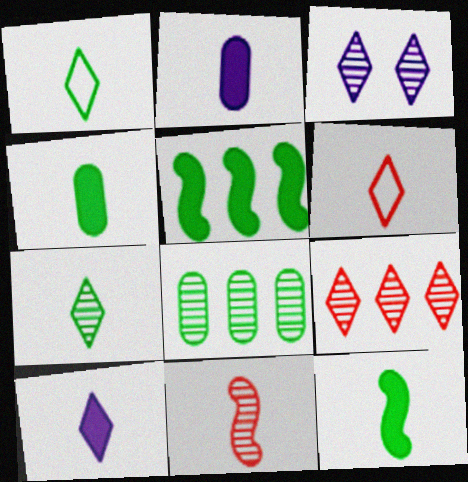[[1, 2, 11], 
[3, 7, 9], 
[3, 8, 11], 
[6, 7, 10]]